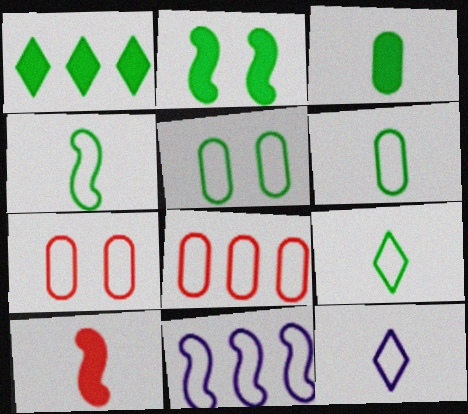[[1, 2, 3], 
[4, 6, 9], 
[7, 9, 11]]